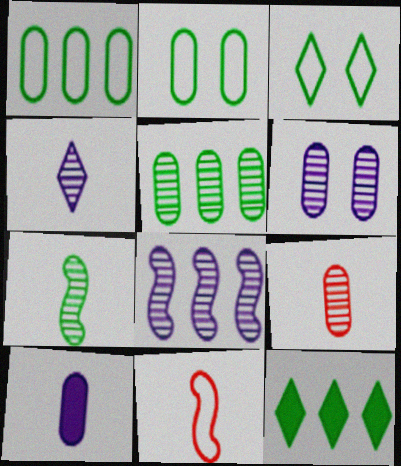[[2, 7, 12], 
[4, 6, 8], 
[4, 7, 9], 
[5, 6, 9], 
[6, 11, 12]]